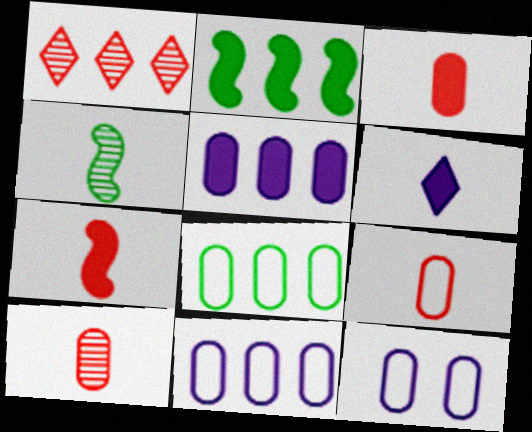[[1, 2, 11], 
[3, 9, 10], 
[4, 6, 9], 
[8, 9, 12]]